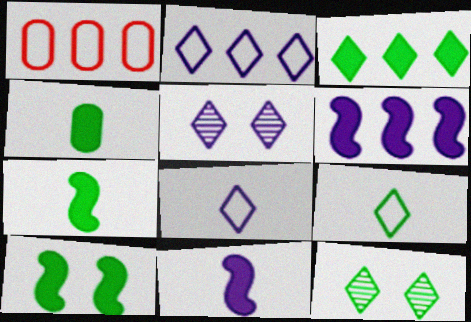[[1, 5, 7], 
[1, 11, 12], 
[3, 4, 10], 
[3, 9, 12]]